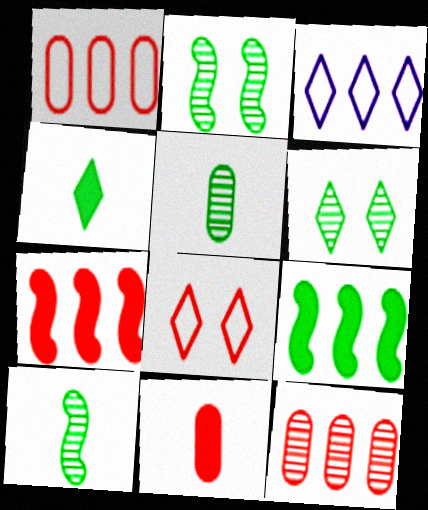[[2, 3, 11], 
[3, 9, 12]]